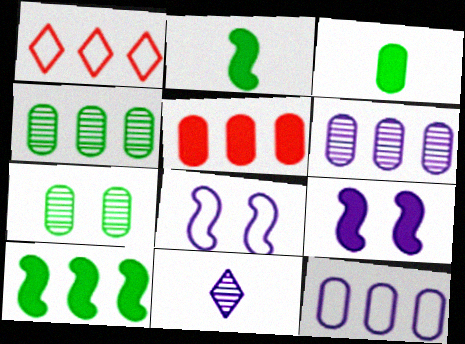[[1, 6, 10], 
[4, 5, 12], 
[9, 11, 12]]